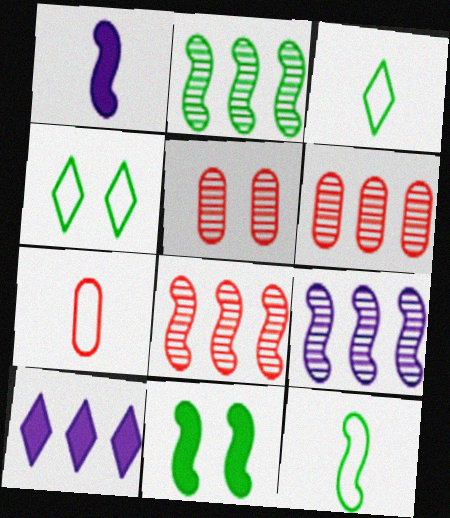[[1, 4, 6], 
[2, 8, 9], 
[2, 11, 12], 
[5, 10, 12]]